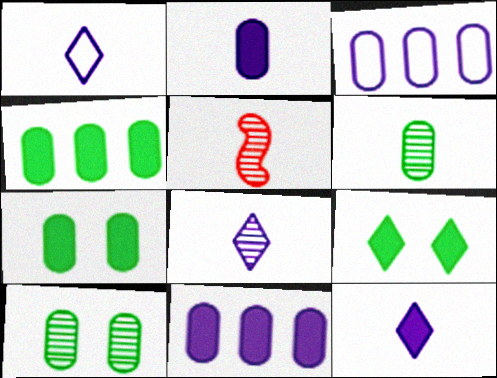[[1, 8, 12], 
[3, 5, 9], 
[5, 6, 8]]